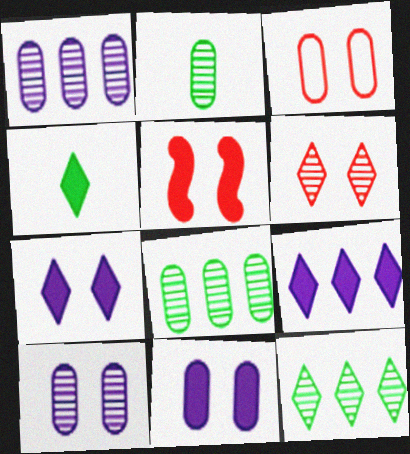[[3, 5, 6]]